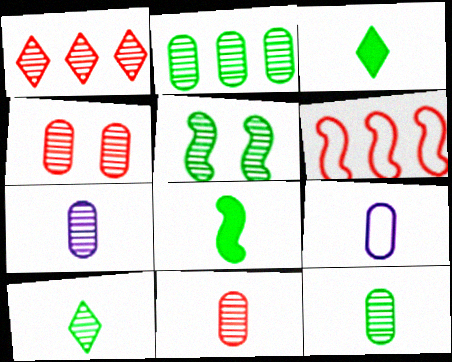[[1, 5, 7], 
[2, 4, 7], 
[2, 5, 10], 
[7, 11, 12]]